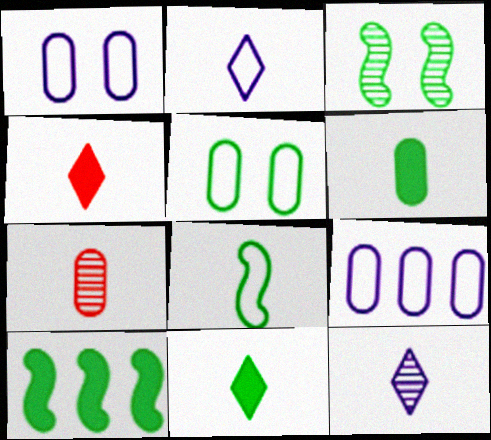[[3, 4, 9], 
[3, 8, 10]]